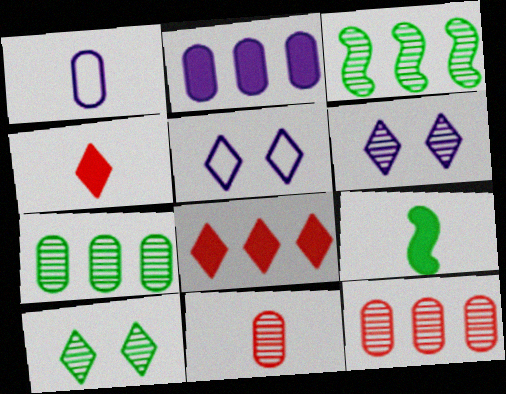[[3, 6, 11], 
[5, 9, 12]]